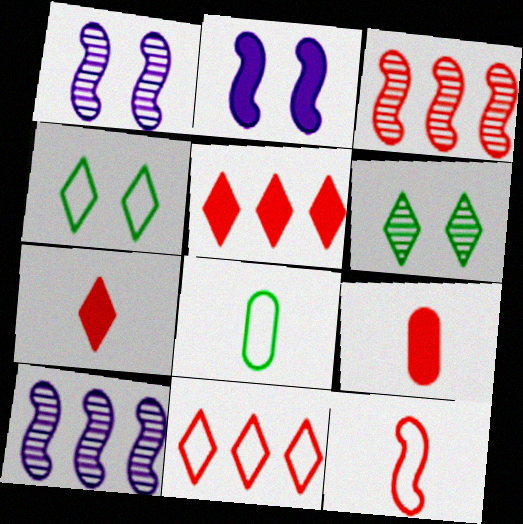[[1, 5, 8], 
[4, 9, 10]]